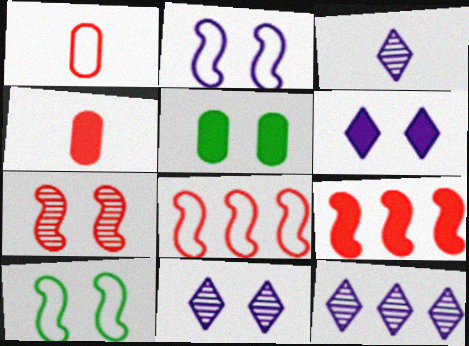[[3, 5, 8], 
[3, 11, 12], 
[4, 10, 12]]